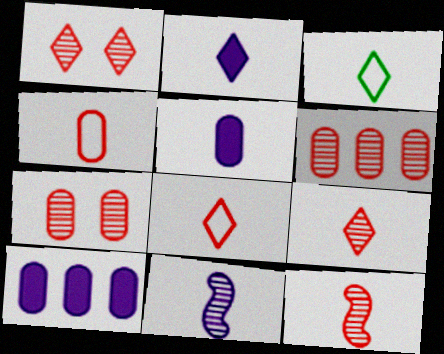[[1, 6, 12], 
[2, 3, 9], 
[3, 5, 12]]